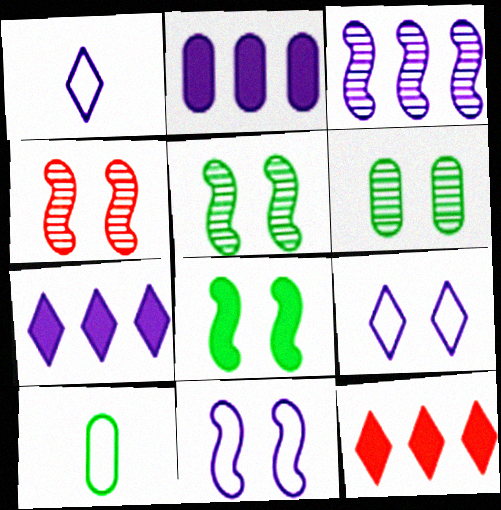[[4, 7, 10], 
[4, 8, 11]]